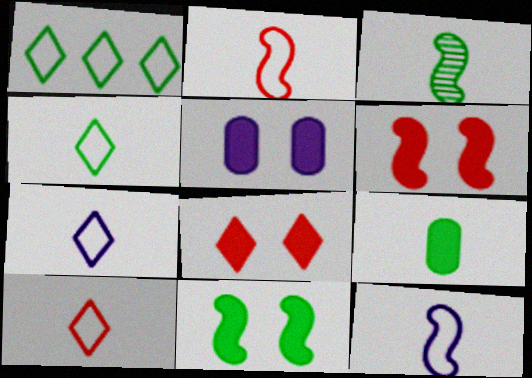[[3, 4, 9], 
[4, 7, 10], 
[5, 8, 11]]